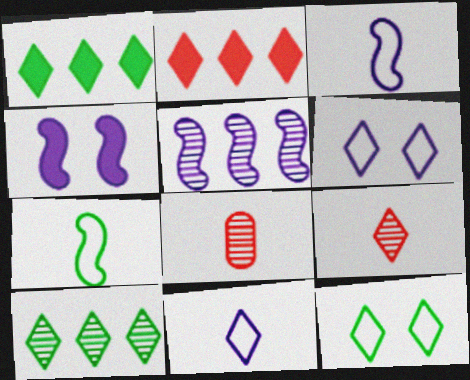[[1, 6, 9], 
[3, 4, 5]]